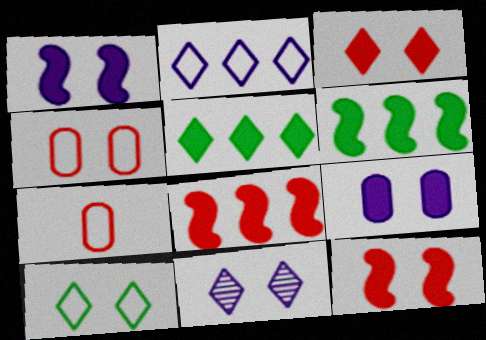[[3, 10, 11], 
[6, 7, 11]]